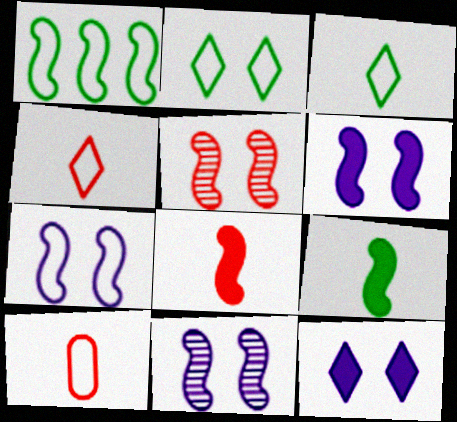[[1, 8, 11], 
[6, 7, 11]]